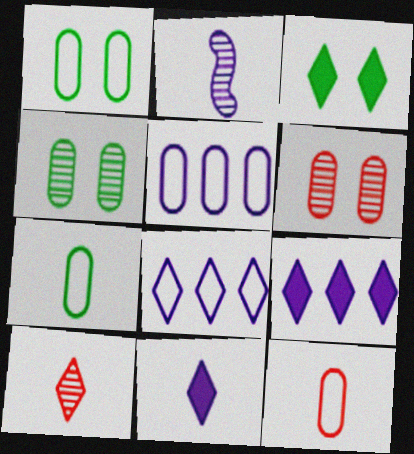[[1, 5, 12], 
[3, 8, 10]]